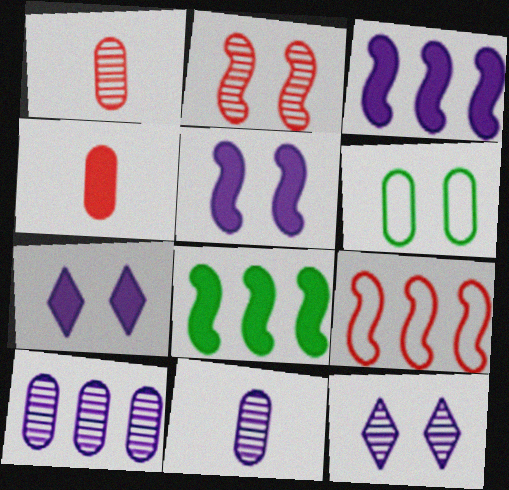[[2, 6, 7], 
[4, 6, 10], 
[4, 7, 8]]